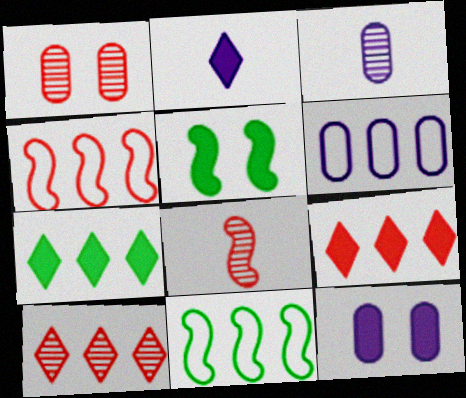[[1, 2, 11], 
[1, 8, 10], 
[3, 6, 12]]